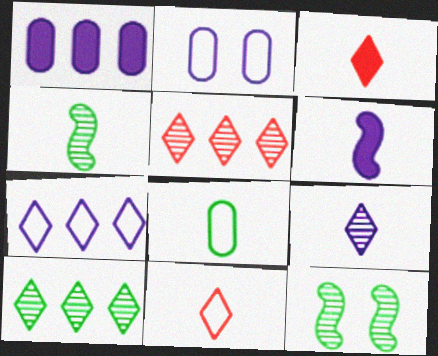[[1, 11, 12]]